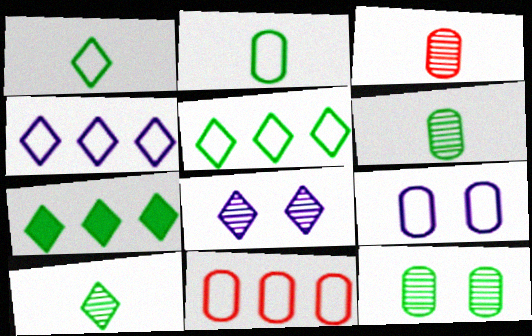[[2, 9, 11]]